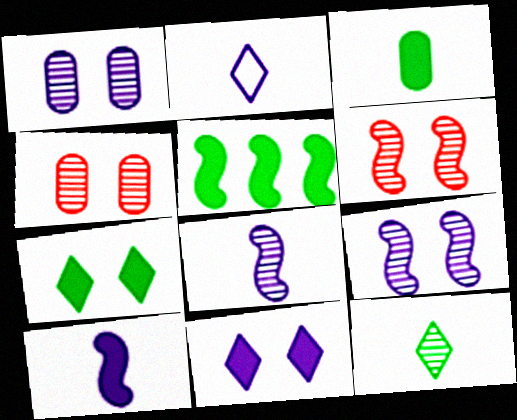[[2, 4, 5], 
[3, 5, 7]]